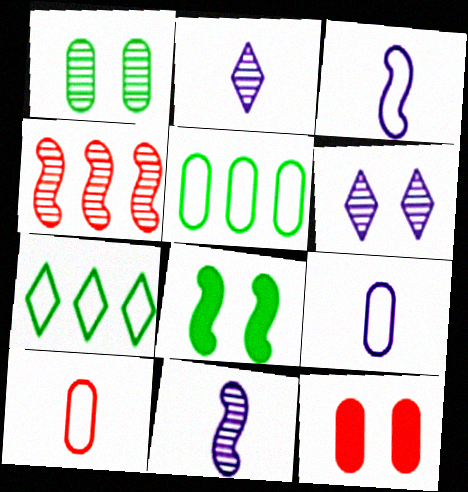[[1, 2, 4], 
[3, 4, 8], 
[7, 11, 12]]